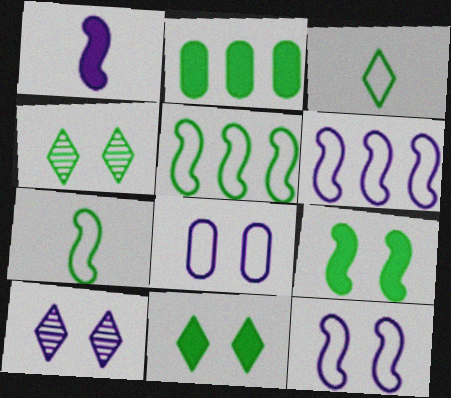[[2, 4, 7]]